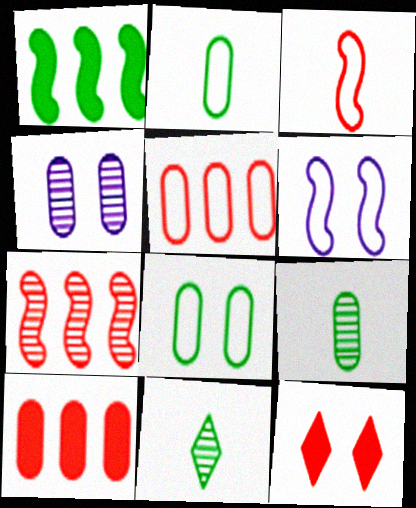[[1, 8, 11], 
[2, 4, 10], 
[4, 7, 11], 
[6, 10, 11]]